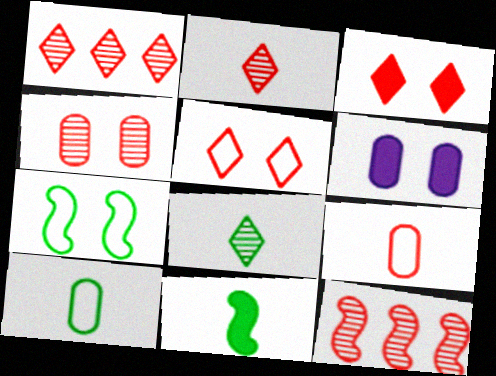[[2, 4, 12], 
[3, 9, 12], 
[8, 10, 11]]